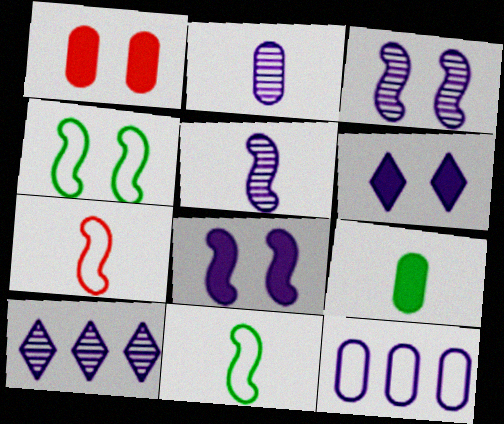[[1, 10, 11], 
[2, 3, 10], 
[5, 6, 12]]